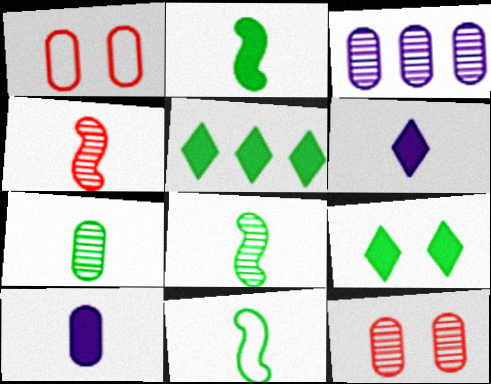[[2, 8, 11], 
[3, 7, 12]]